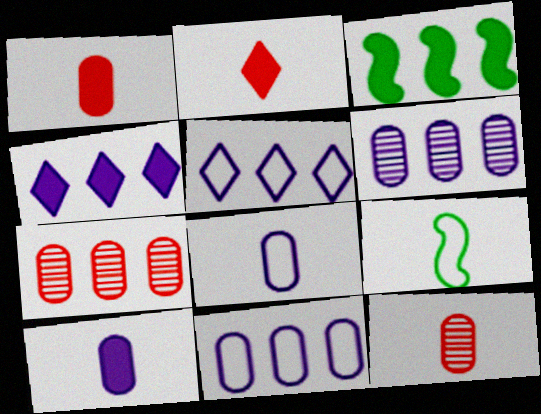[[3, 5, 7]]